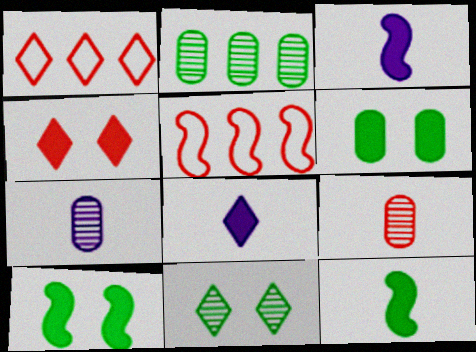[[1, 7, 10], 
[1, 8, 11], 
[4, 5, 9]]